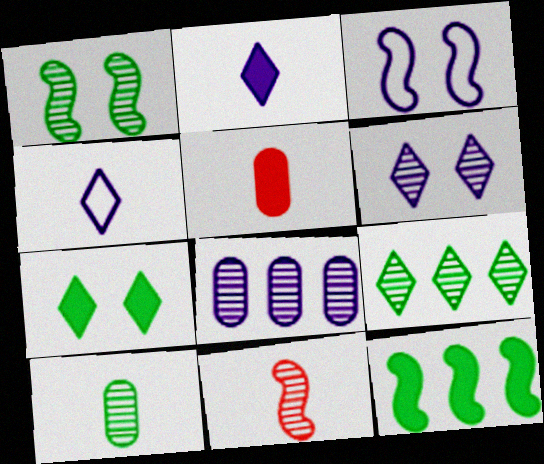[[1, 9, 10], 
[2, 3, 8], 
[3, 5, 9], 
[3, 11, 12]]